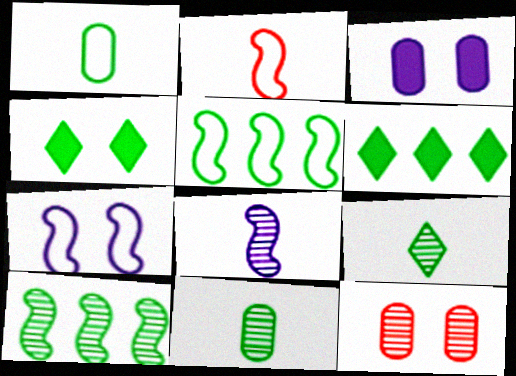[[1, 4, 10], 
[2, 5, 7], 
[4, 5, 11], 
[4, 7, 12]]